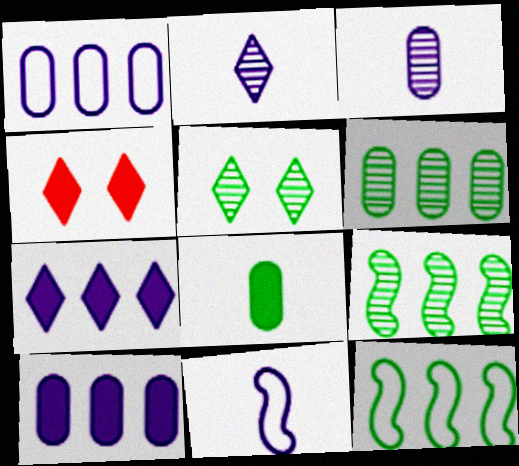[[3, 4, 12], 
[4, 6, 11], 
[5, 8, 12]]